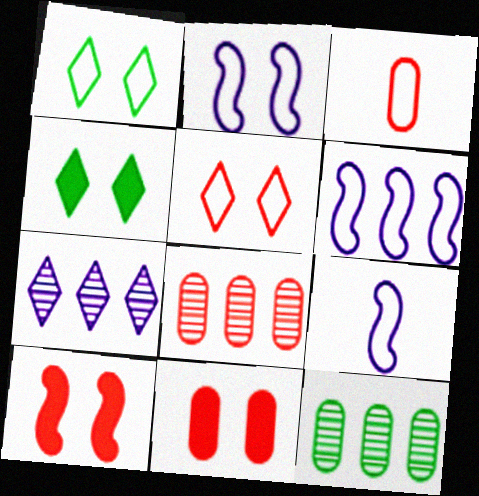[[1, 3, 6], 
[2, 6, 9], 
[3, 8, 11], 
[4, 8, 9]]